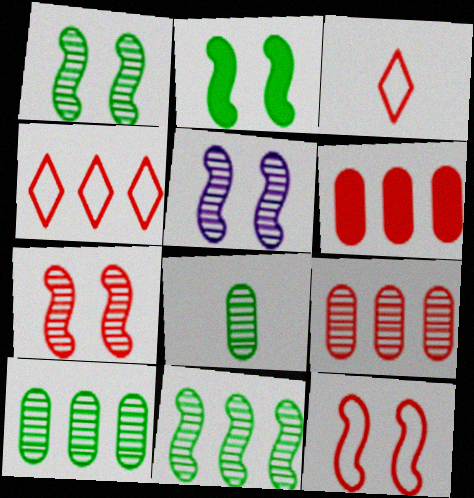[[1, 5, 7], 
[2, 5, 12], 
[3, 6, 7]]